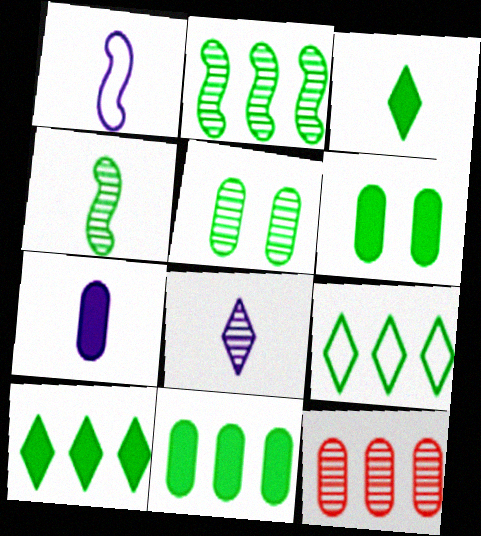[[1, 7, 8], 
[2, 9, 11], 
[4, 6, 9]]